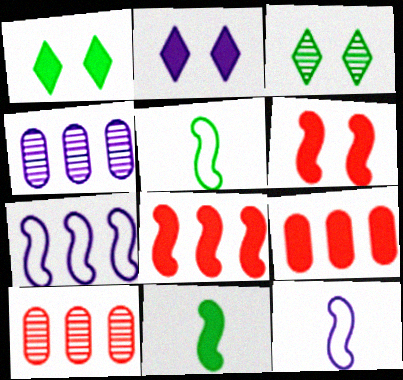[[1, 10, 12], 
[2, 4, 12], 
[2, 5, 10], 
[2, 9, 11], 
[3, 9, 12]]